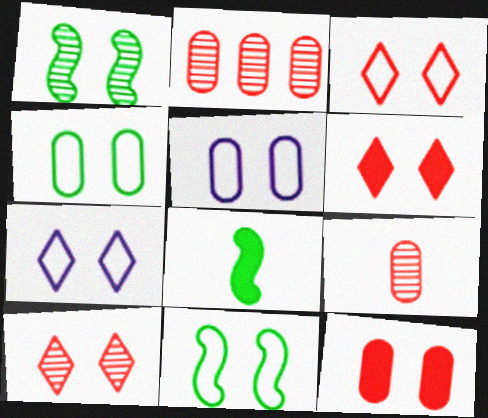[[1, 5, 6], 
[1, 7, 12], 
[2, 7, 8], 
[3, 5, 11], 
[3, 6, 10]]